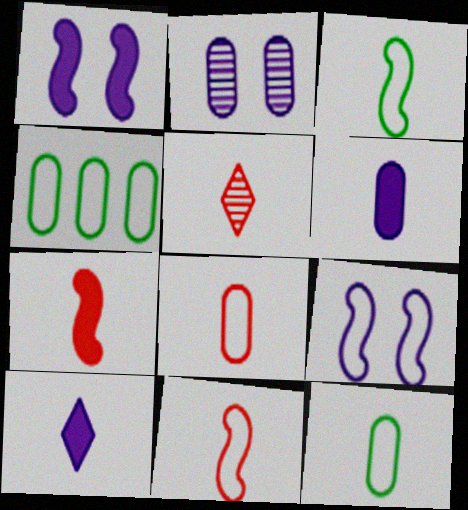[[1, 4, 5], 
[3, 5, 6], 
[5, 7, 8]]